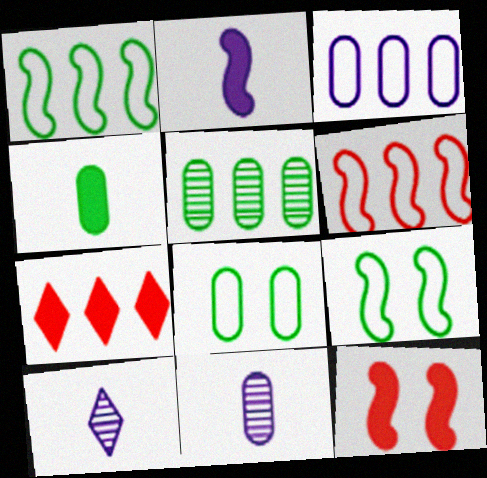[[4, 5, 8], 
[7, 9, 11]]